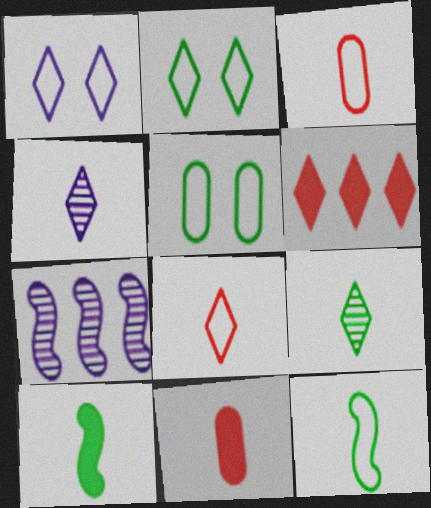[[1, 6, 9], 
[2, 4, 6], 
[2, 7, 11], 
[3, 4, 10], 
[4, 11, 12]]